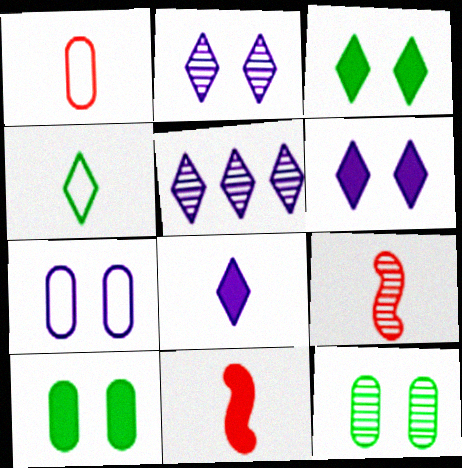[[5, 9, 12]]